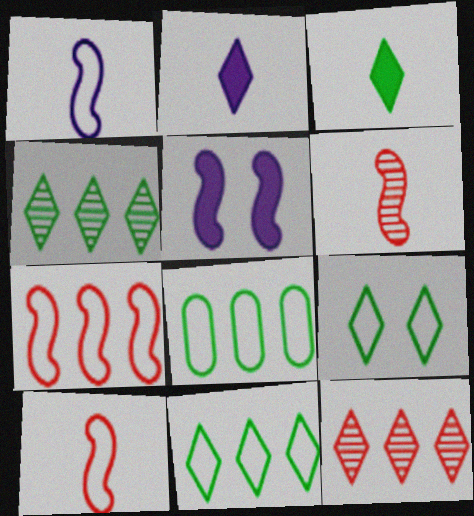[[2, 9, 12], 
[3, 4, 9]]